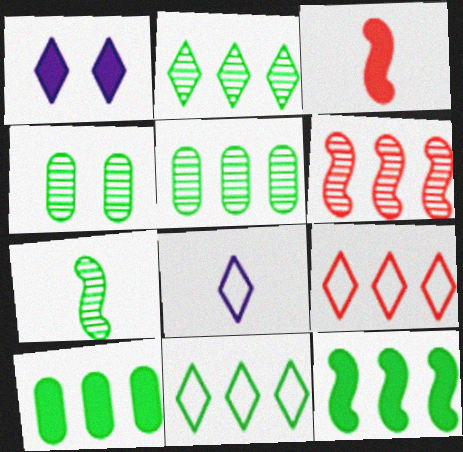[[1, 3, 10], 
[2, 4, 7], 
[5, 11, 12]]